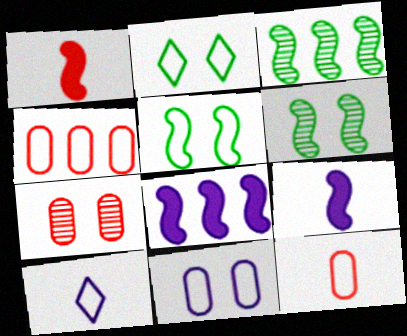[[4, 5, 10]]